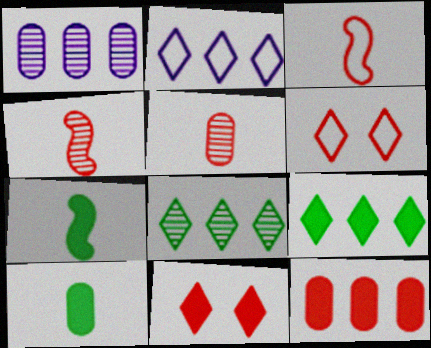[[1, 6, 7], 
[4, 6, 12]]